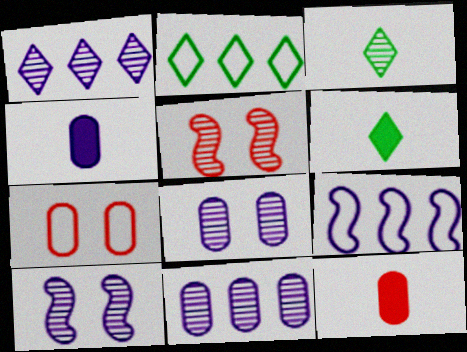[[2, 4, 5], 
[2, 10, 12], 
[3, 5, 11]]